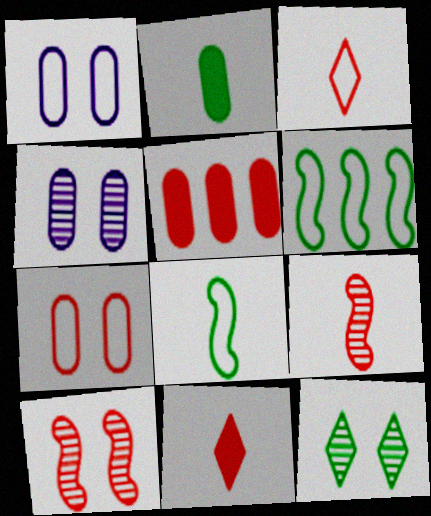[[1, 3, 6], 
[2, 6, 12], 
[3, 5, 10], 
[4, 6, 11], 
[4, 10, 12]]